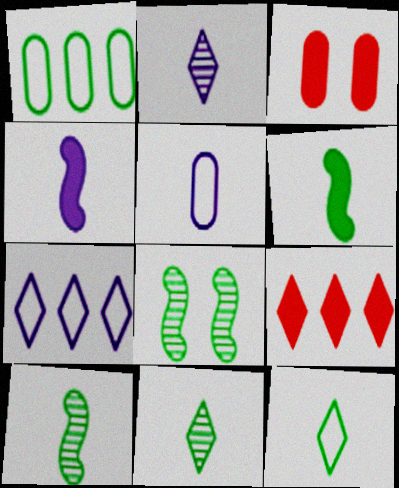[[2, 4, 5], 
[3, 7, 10], 
[5, 8, 9]]